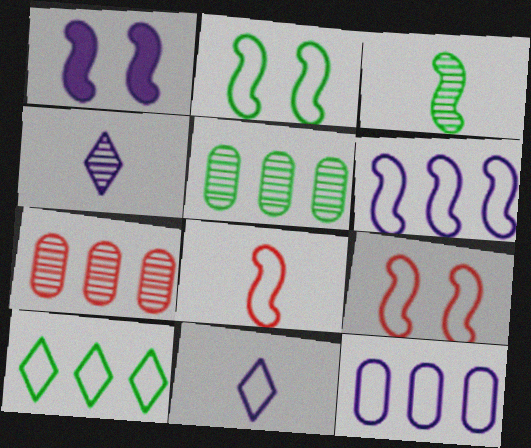[[1, 4, 12], 
[2, 6, 8]]